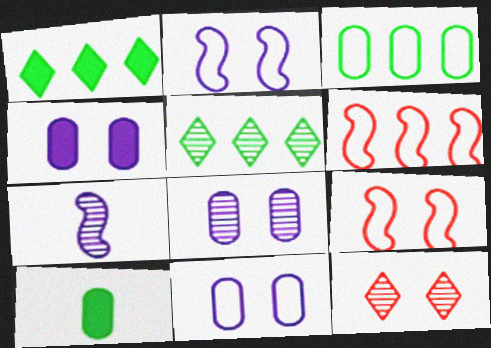[[4, 8, 11]]